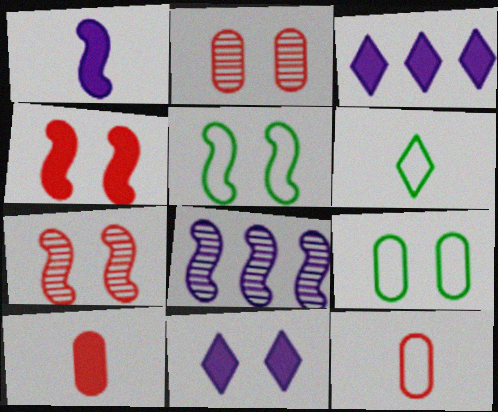[[2, 5, 11], 
[7, 9, 11]]